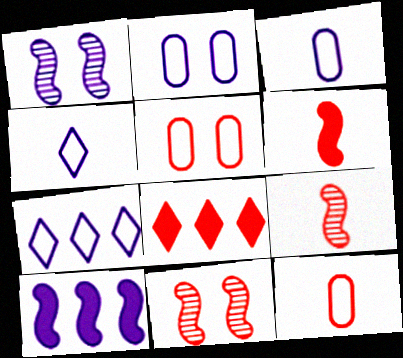[[5, 8, 9], 
[8, 11, 12]]